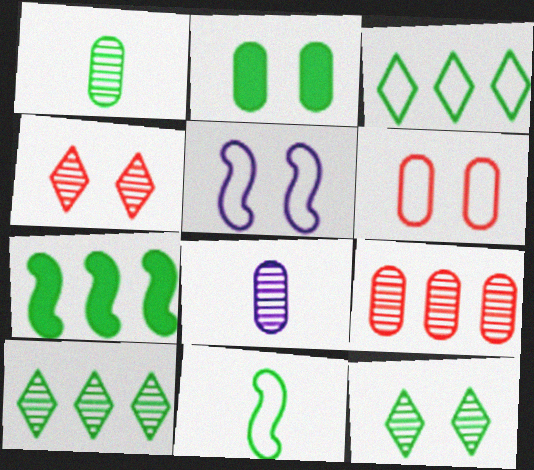[[2, 4, 5], 
[2, 10, 11]]